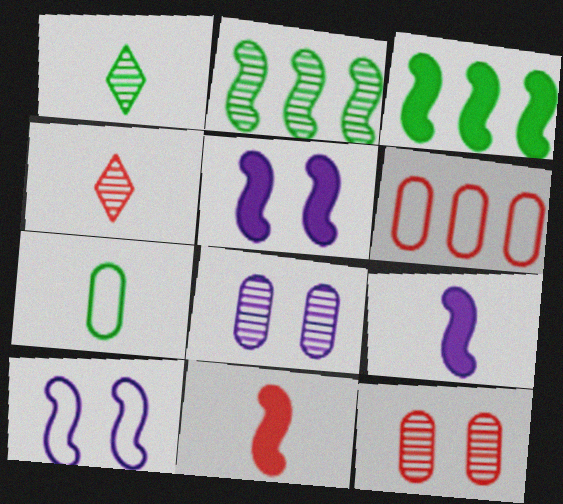[[1, 5, 6], 
[2, 4, 8], 
[2, 10, 11], 
[3, 5, 11], 
[4, 7, 9]]